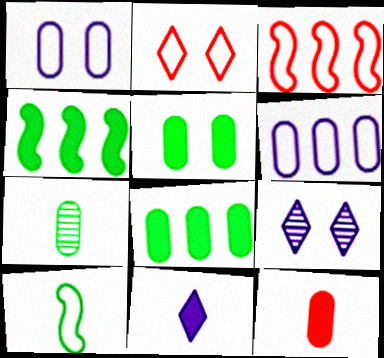[[2, 6, 10]]